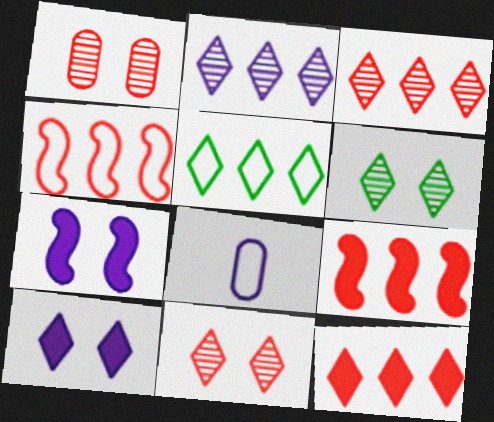[[2, 5, 12], 
[2, 7, 8], 
[6, 8, 9]]